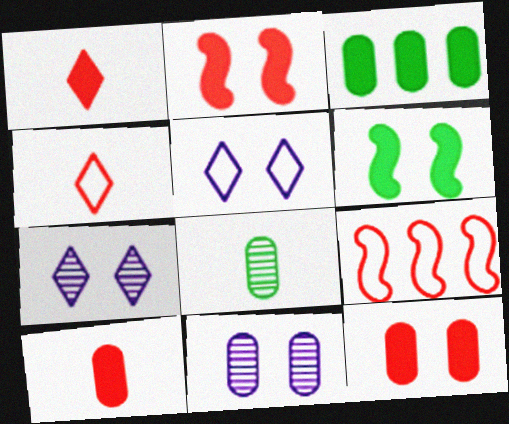[]